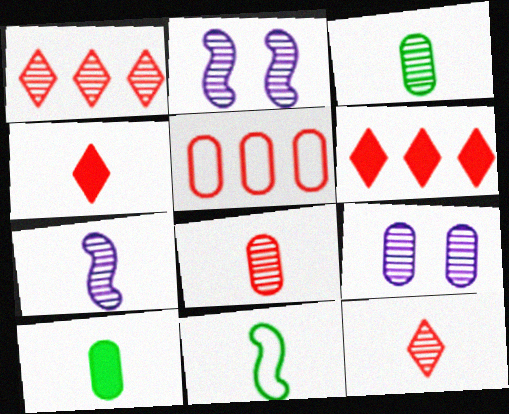[[1, 2, 3], 
[3, 7, 12], 
[5, 9, 10], 
[6, 9, 11]]